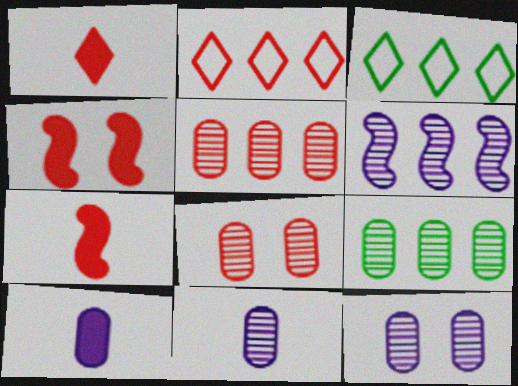[[2, 7, 8], 
[3, 4, 11], 
[3, 7, 12], 
[8, 9, 11]]